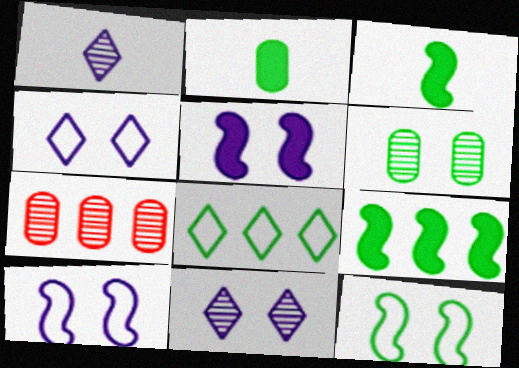[[3, 4, 7], 
[3, 6, 8]]